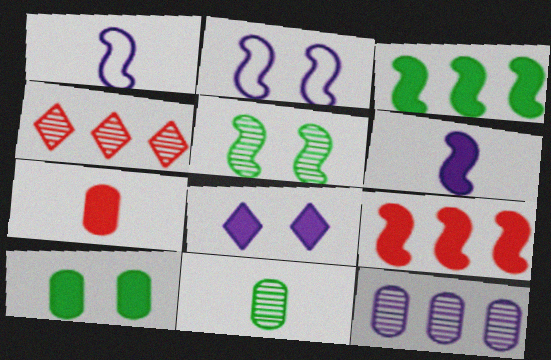[[1, 4, 10], 
[1, 5, 9], 
[1, 8, 12], 
[3, 7, 8]]